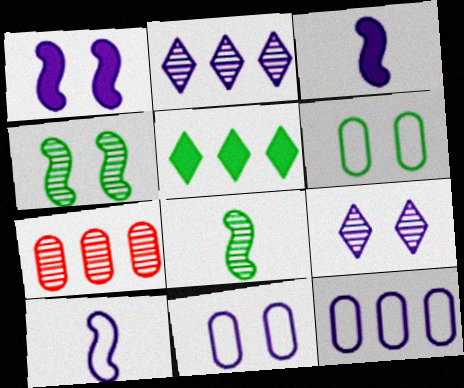[[1, 9, 11], 
[2, 3, 11], 
[3, 9, 12], 
[5, 6, 8], 
[7, 8, 9]]